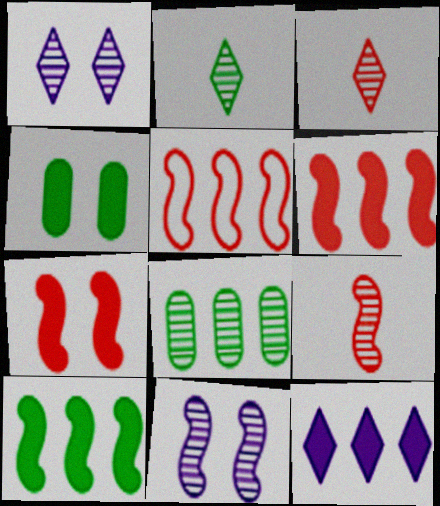[[1, 8, 9], 
[3, 8, 11], 
[5, 7, 9], 
[5, 8, 12]]